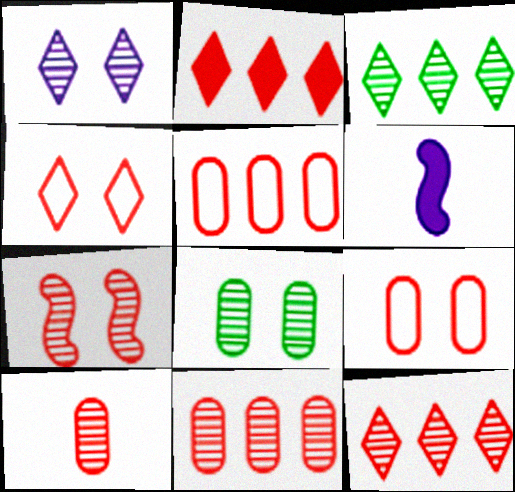[[1, 7, 8], 
[3, 6, 9], 
[7, 10, 12]]